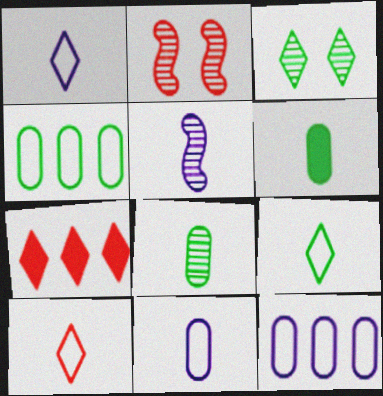[[1, 3, 7], 
[1, 9, 10], 
[5, 6, 10]]